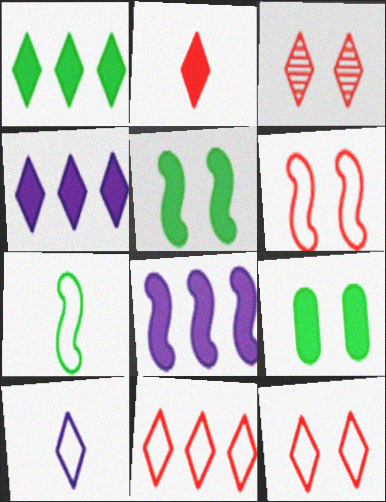[[1, 3, 10], 
[2, 3, 11], 
[2, 8, 9]]